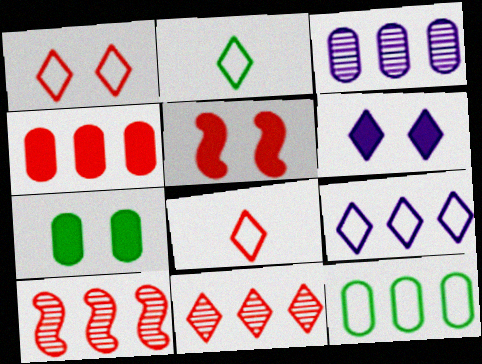[[1, 2, 9], 
[2, 3, 5], 
[2, 6, 11], 
[3, 4, 12], 
[5, 6, 7]]